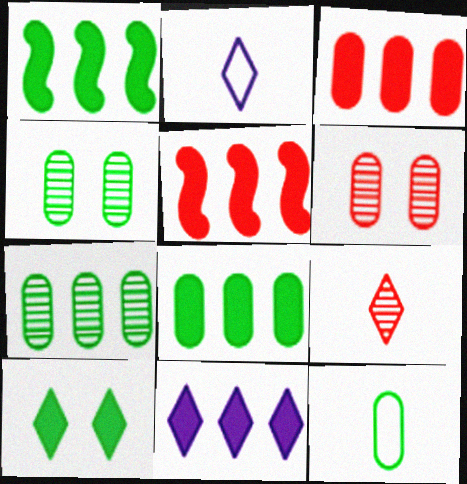[[1, 2, 6], 
[1, 3, 11], 
[2, 4, 5], 
[4, 8, 12], 
[5, 8, 11]]